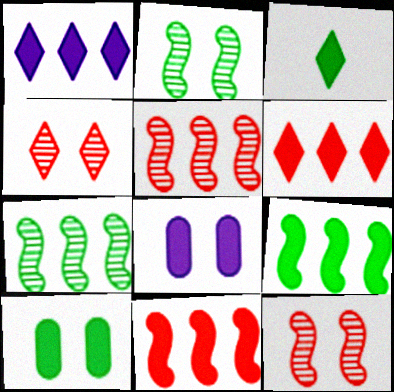[[3, 8, 11], 
[3, 9, 10]]